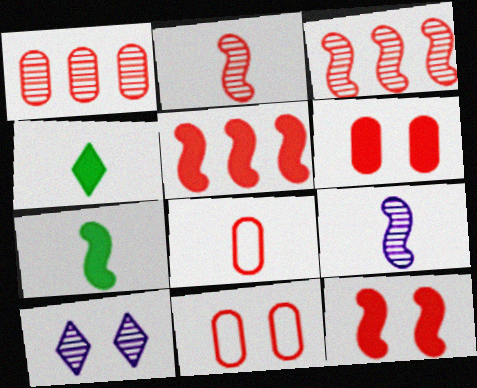[[1, 6, 8], 
[4, 8, 9]]